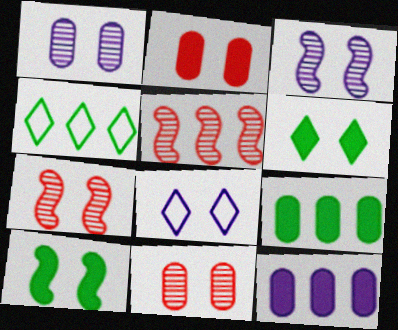[[4, 5, 12], 
[8, 10, 11]]